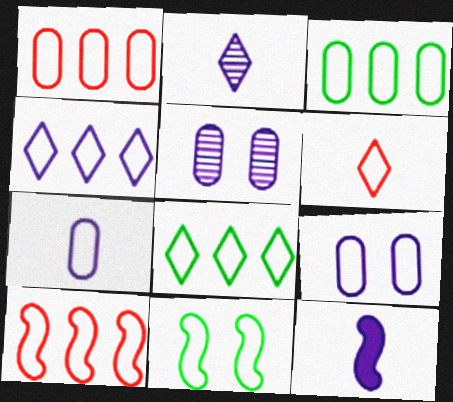[[2, 7, 12], 
[3, 4, 10], 
[4, 5, 12]]